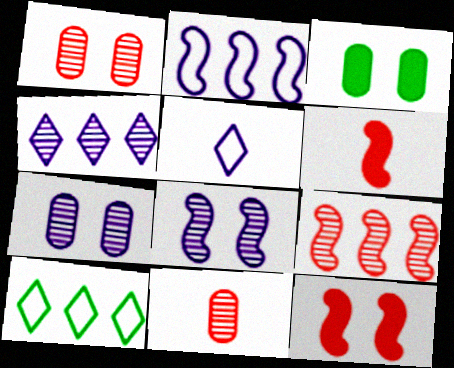[[3, 5, 9], 
[6, 7, 10]]